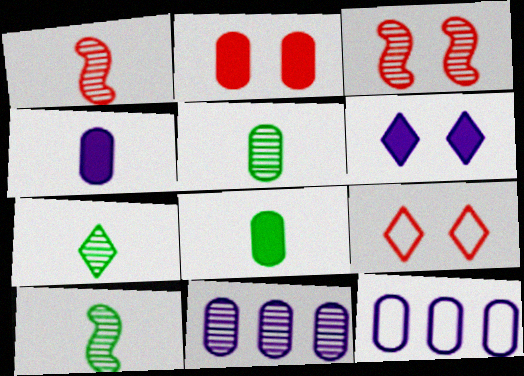[[2, 3, 9], 
[2, 5, 12], 
[3, 7, 11], 
[5, 7, 10]]